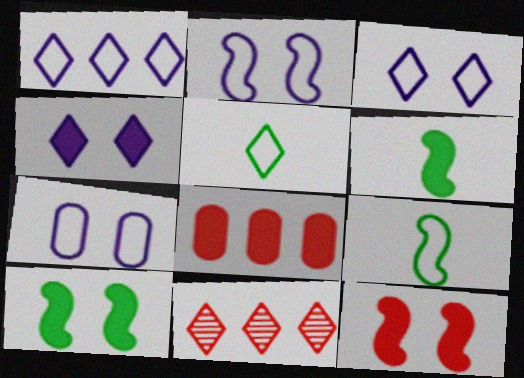[[2, 3, 7], 
[4, 5, 11], 
[4, 6, 8], 
[6, 7, 11]]